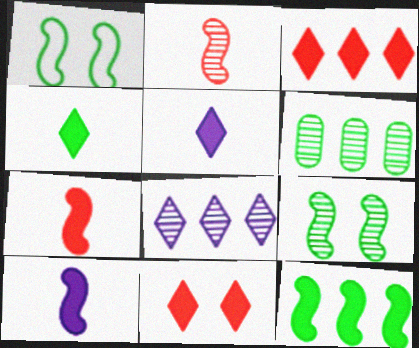[[1, 4, 6]]